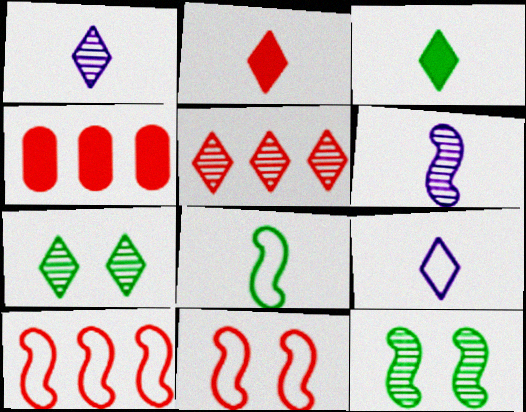[[1, 5, 7], 
[4, 5, 10], 
[4, 9, 12]]